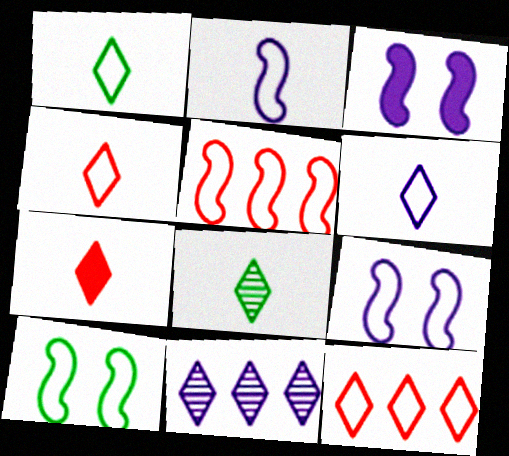[[1, 4, 6], 
[2, 5, 10], 
[6, 7, 8]]